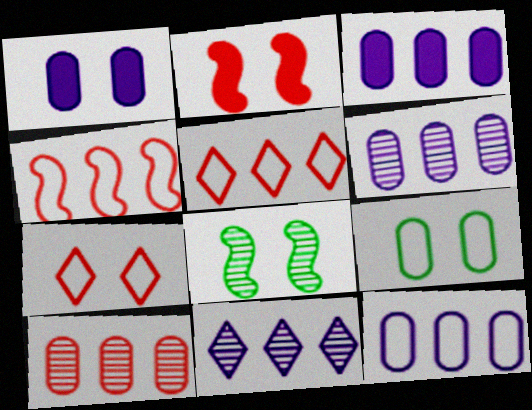[[1, 7, 8], 
[3, 6, 12]]